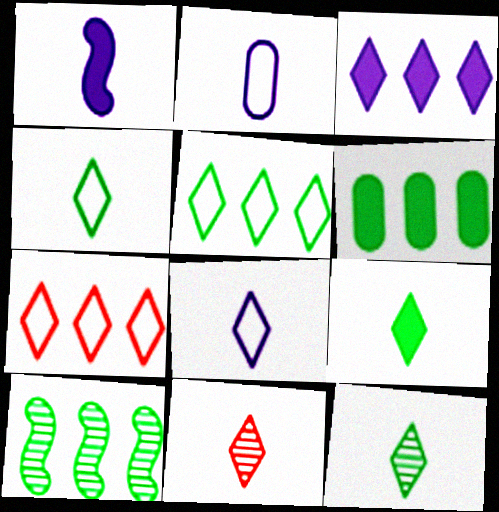[[4, 9, 12], 
[5, 6, 10], 
[8, 9, 11]]